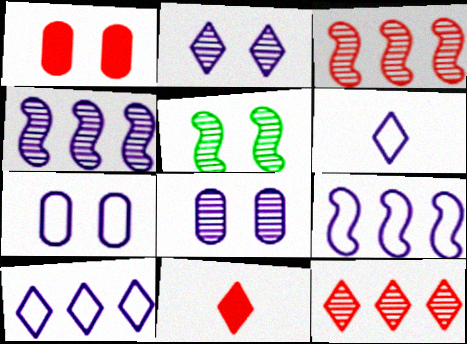[[6, 7, 9]]